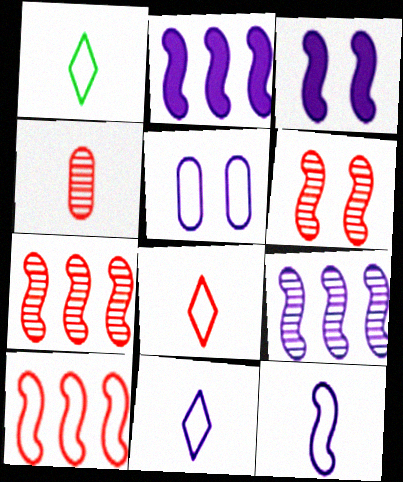[[1, 5, 10], 
[1, 8, 11], 
[3, 9, 12]]